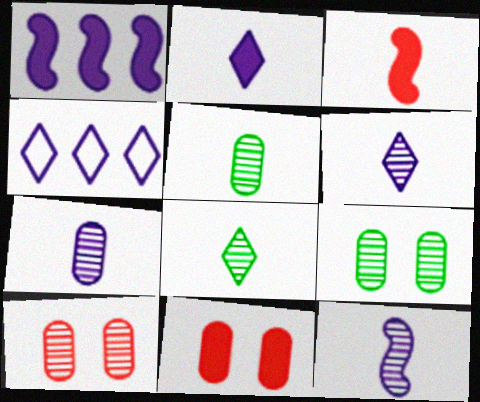[[3, 4, 9], 
[6, 7, 12]]